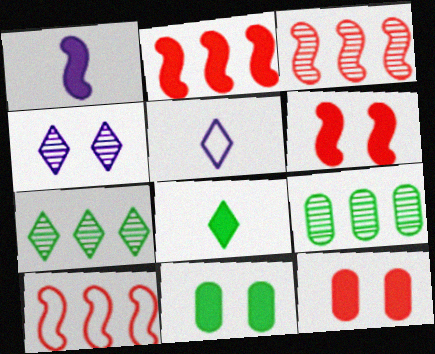[[2, 3, 10], 
[3, 5, 11], 
[5, 6, 9]]